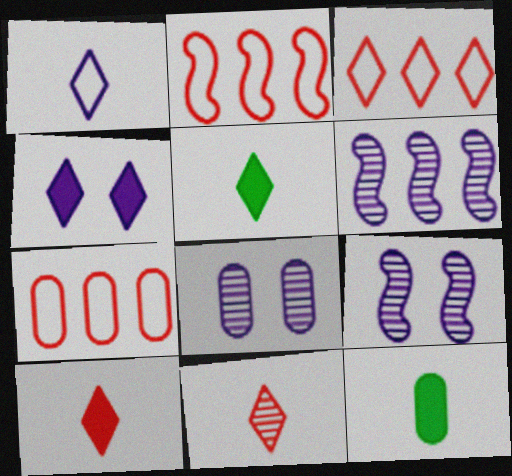[[1, 5, 11], 
[2, 3, 7], 
[2, 5, 8], 
[3, 9, 12], 
[5, 7, 9], 
[7, 8, 12]]